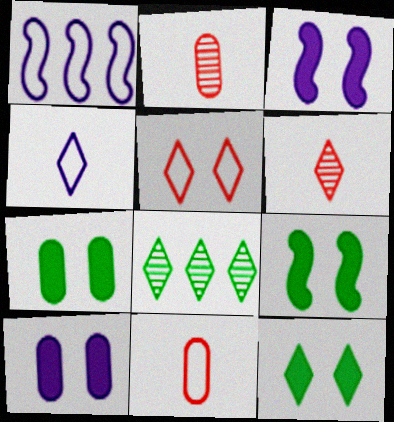[[1, 2, 12], 
[1, 6, 7], 
[3, 8, 11], 
[7, 9, 12]]